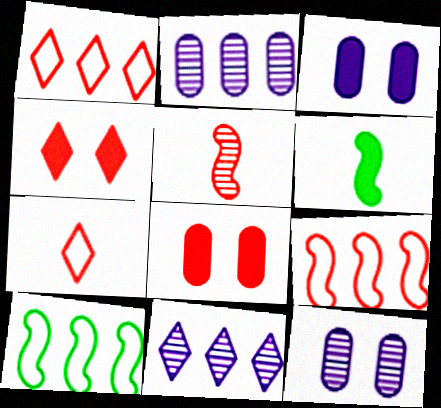[[1, 5, 8], 
[1, 6, 12]]